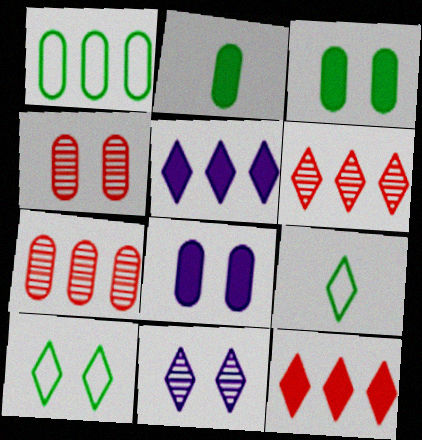[[9, 11, 12]]